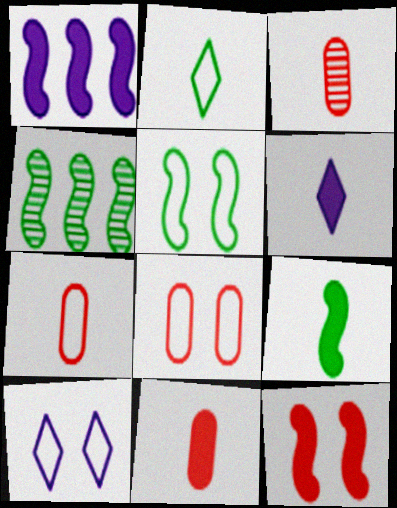[[1, 9, 12], 
[3, 7, 11], 
[4, 5, 9], 
[4, 6, 8], 
[4, 10, 11], 
[5, 8, 10], 
[6, 9, 11]]